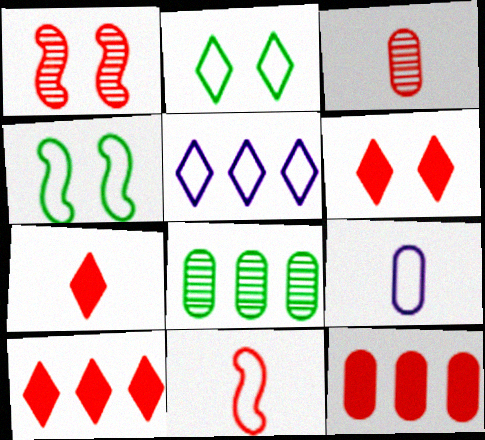[[3, 7, 11], 
[6, 7, 10]]